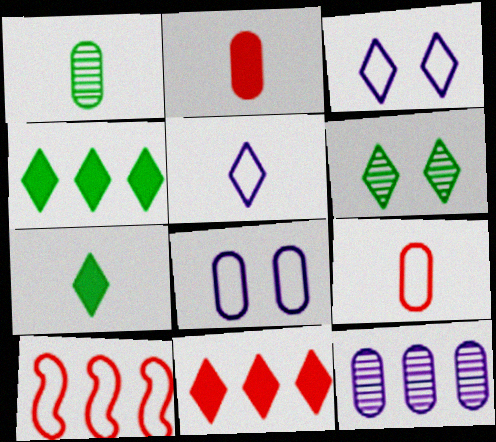[[4, 10, 12], 
[5, 6, 11]]